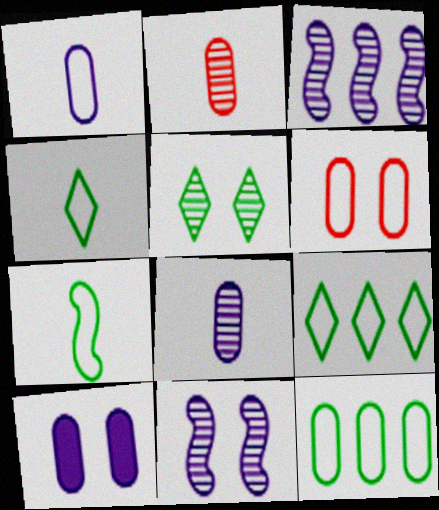[[1, 6, 12], 
[2, 3, 5], 
[2, 10, 12]]